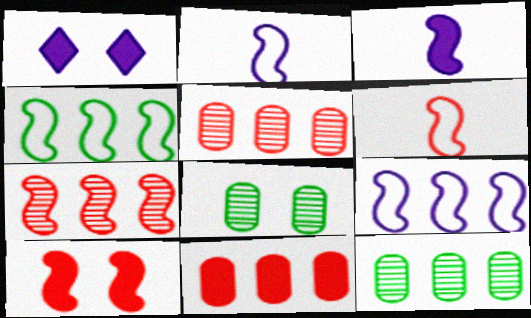[[1, 6, 12], 
[6, 7, 10]]